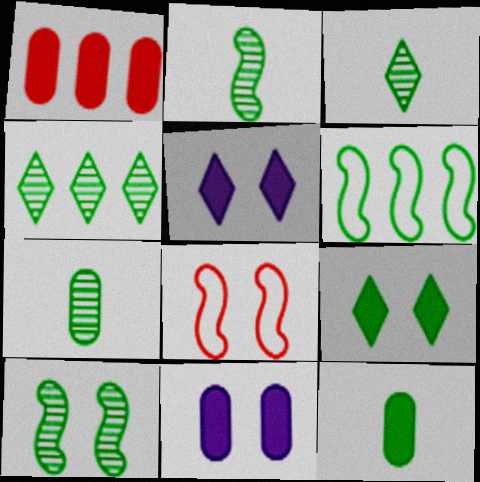[[1, 11, 12], 
[2, 3, 7], 
[4, 7, 10], 
[6, 7, 9]]